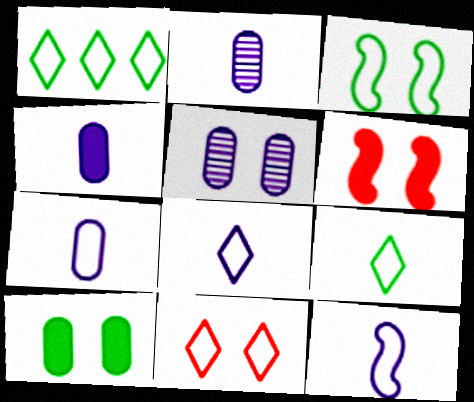[[1, 2, 6], 
[1, 8, 11], 
[2, 4, 7], 
[7, 8, 12]]